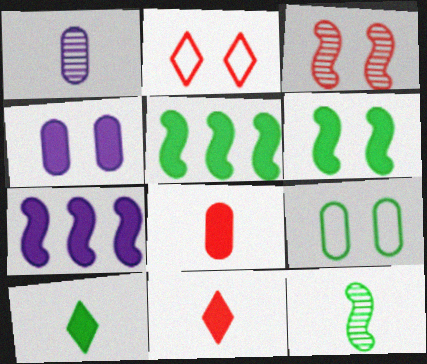[[1, 2, 5], 
[4, 5, 11]]